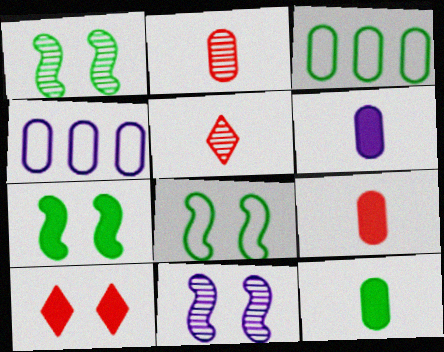[[1, 7, 8], 
[4, 5, 7], 
[6, 9, 12]]